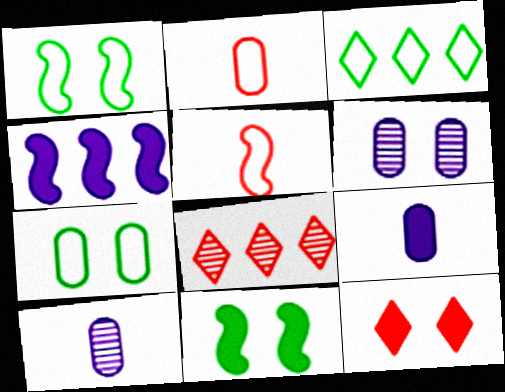[[1, 6, 12], 
[1, 8, 9]]